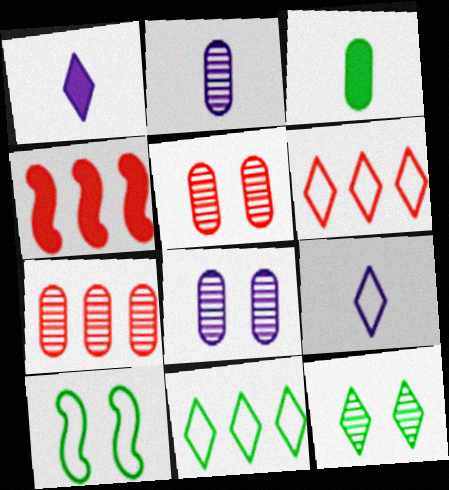[[1, 6, 12], 
[1, 7, 10], 
[4, 6, 7]]